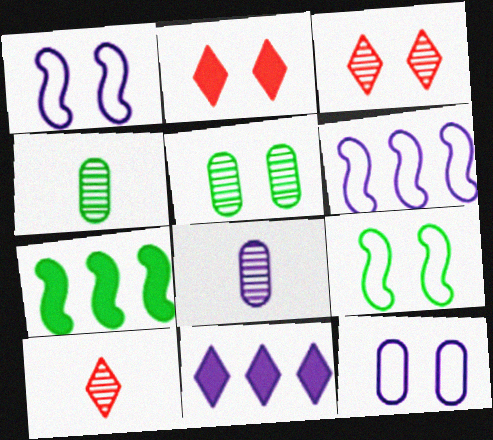[[1, 2, 5], 
[1, 8, 11], 
[2, 4, 6], 
[7, 10, 12]]